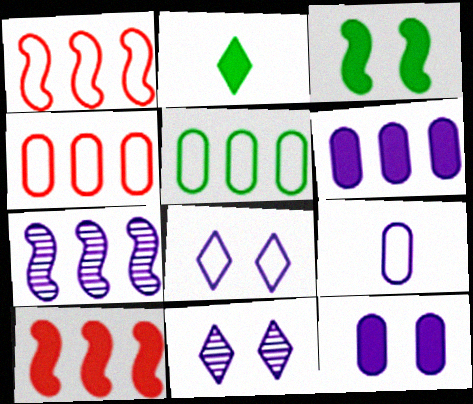[[2, 10, 12]]